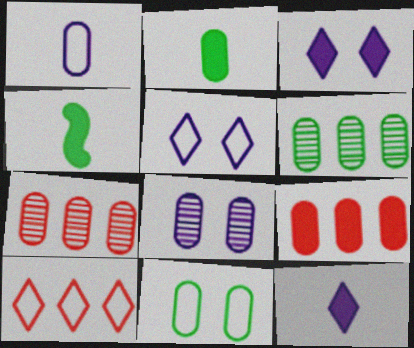[[2, 6, 11], 
[3, 4, 9], 
[4, 5, 7], 
[4, 8, 10]]